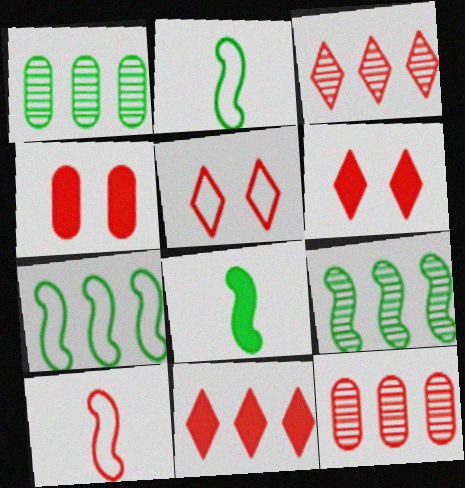[[3, 4, 10], 
[6, 10, 12]]